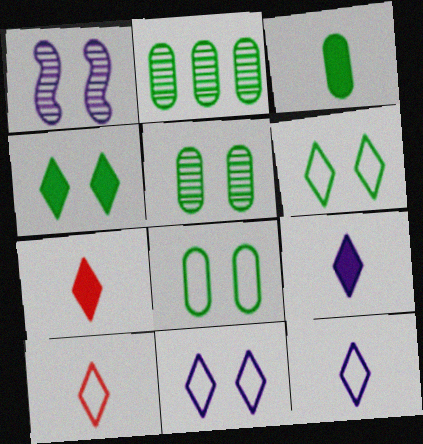[[2, 3, 8]]